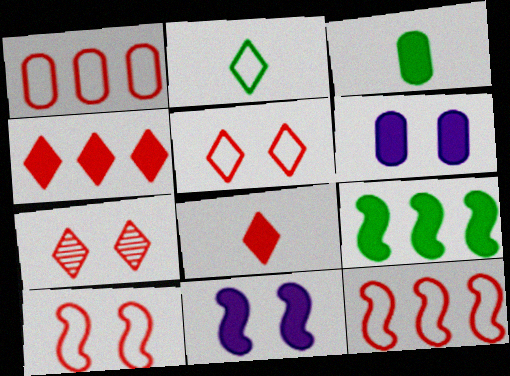[[3, 4, 11], 
[6, 8, 9]]